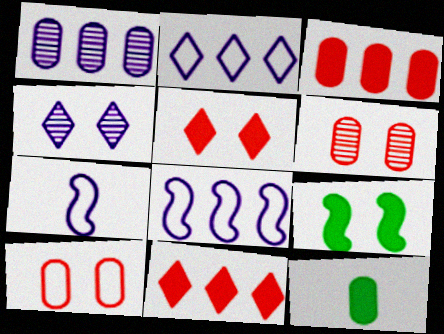[[1, 10, 12], 
[4, 9, 10]]